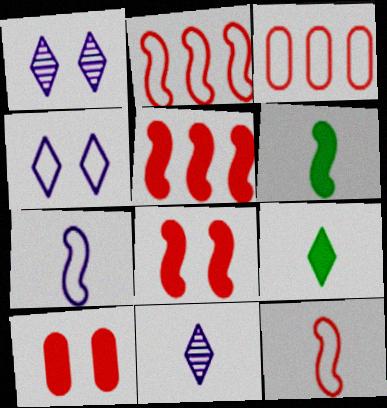[[1, 3, 6]]